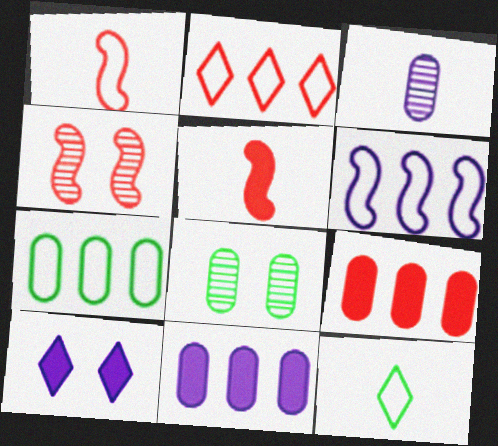[[2, 6, 7], 
[3, 5, 12], 
[3, 6, 10], 
[4, 11, 12]]